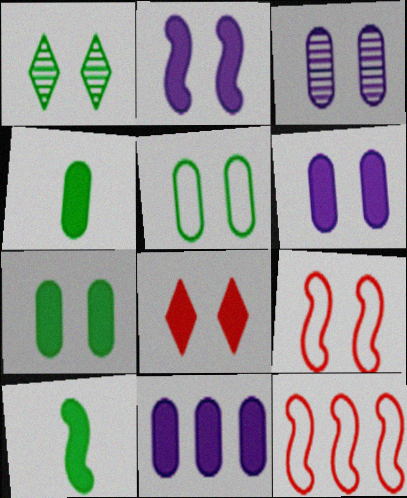[[1, 6, 9], 
[2, 7, 8], 
[8, 10, 11]]